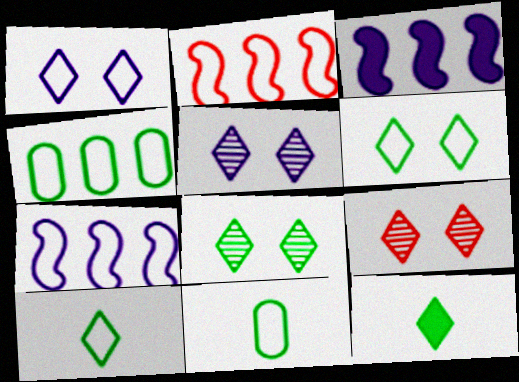[[1, 2, 11], 
[3, 9, 11], 
[5, 8, 9]]